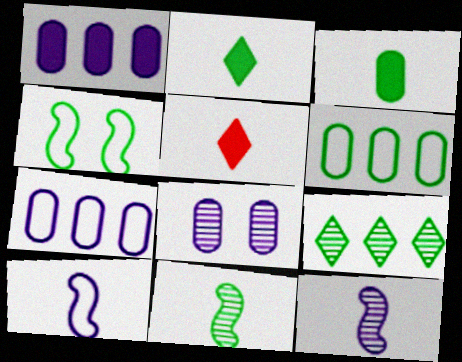[[3, 4, 9]]